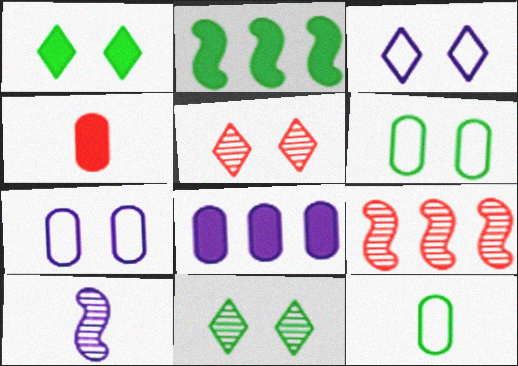[[1, 3, 5], 
[2, 11, 12], 
[3, 8, 10]]